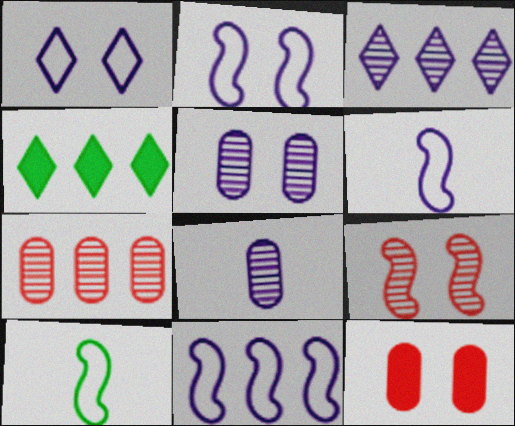[[2, 6, 11], 
[3, 10, 12], 
[4, 7, 11]]